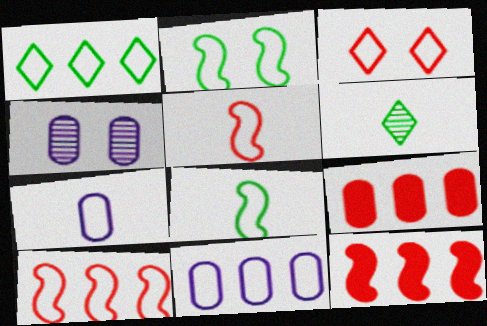[[1, 10, 11], 
[3, 8, 11]]